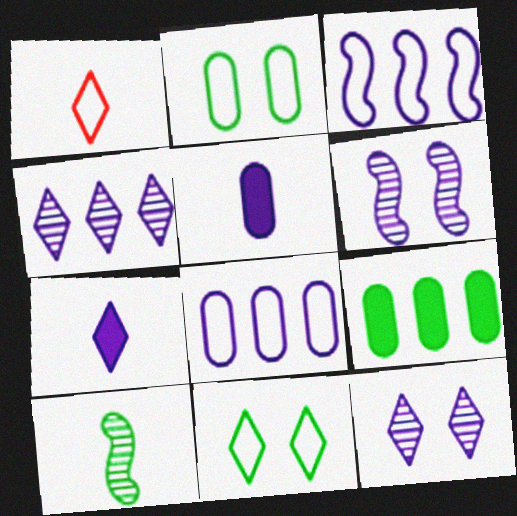[[1, 2, 3], 
[1, 5, 10], 
[1, 6, 9], 
[3, 5, 12], 
[6, 7, 8], 
[9, 10, 11]]